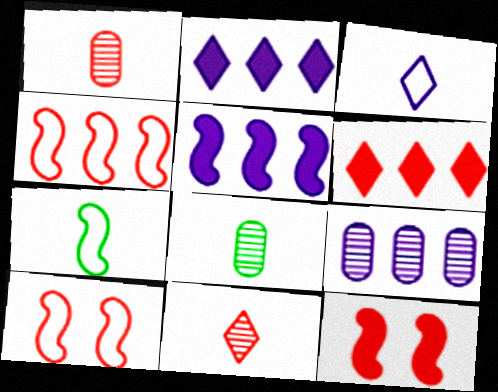[[1, 6, 10], 
[2, 8, 10]]